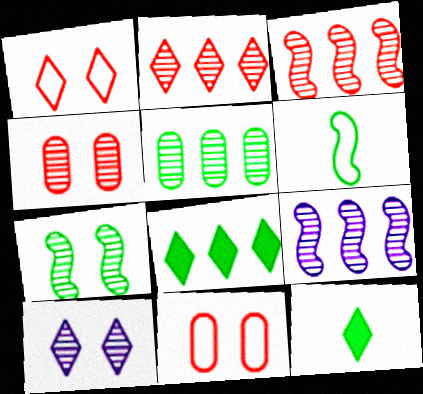[[2, 5, 9], 
[4, 7, 10], 
[9, 11, 12]]